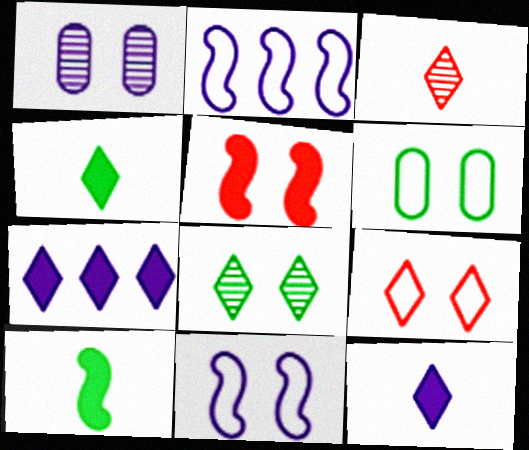[[1, 2, 12], 
[6, 9, 11]]